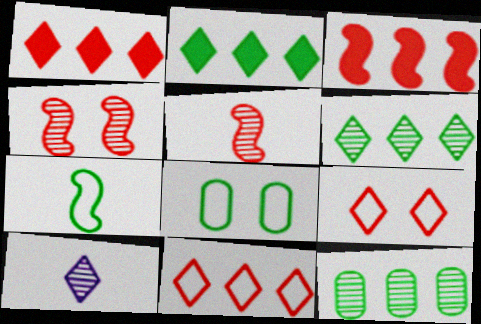[[2, 9, 10], 
[3, 8, 10], 
[4, 10, 12]]